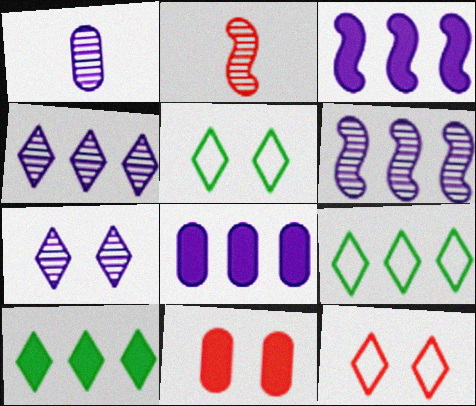[[1, 6, 7], 
[2, 5, 8]]